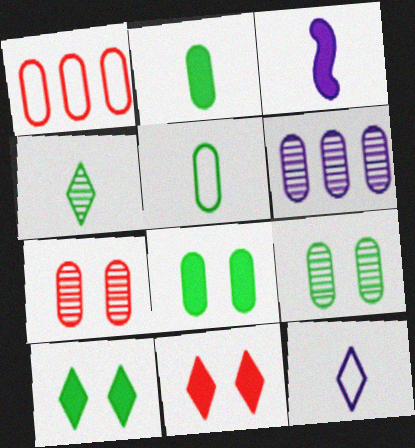[]